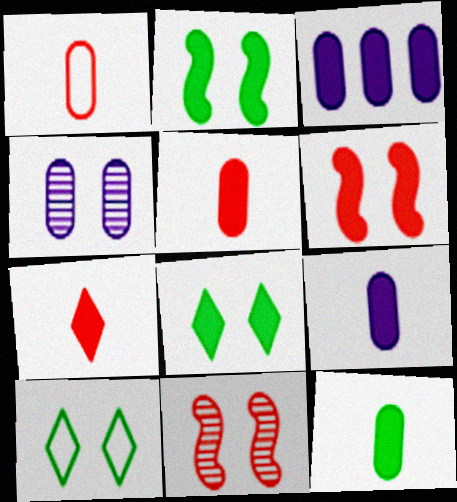[[2, 3, 7], 
[4, 6, 10], 
[5, 9, 12]]